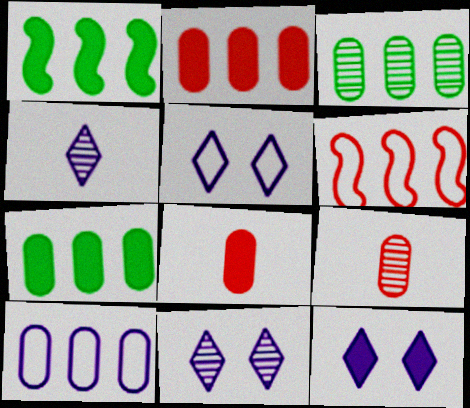[[1, 5, 9], 
[1, 8, 12], 
[2, 3, 10], 
[5, 11, 12]]